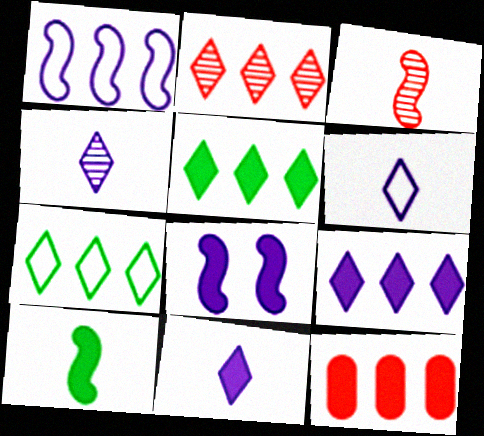[[2, 7, 9], 
[4, 6, 11]]